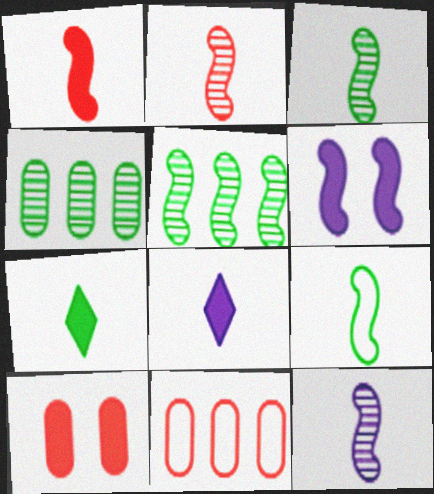[[1, 9, 12], 
[2, 3, 12]]